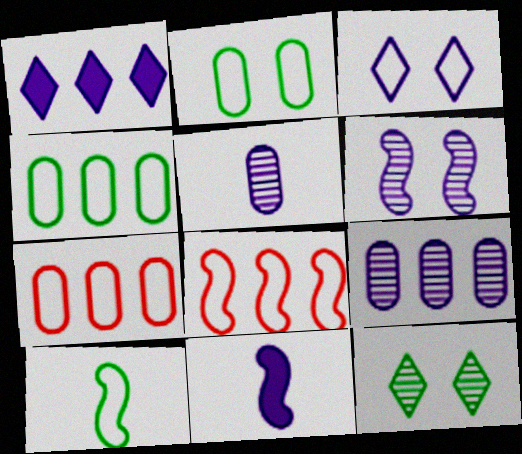[[3, 7, 10], 
[3, 9, 11], 
[7, 11, 12]]